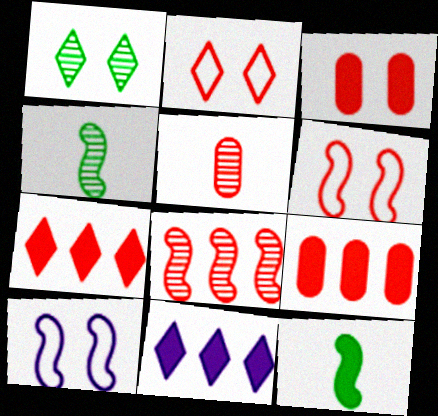[[1, 3, 10], 
[3, 11, 12], 
[5, 6, 7], 
[8, 10, 12]]